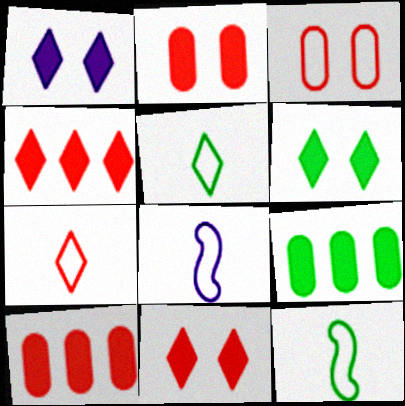[[1, 6, 11]]